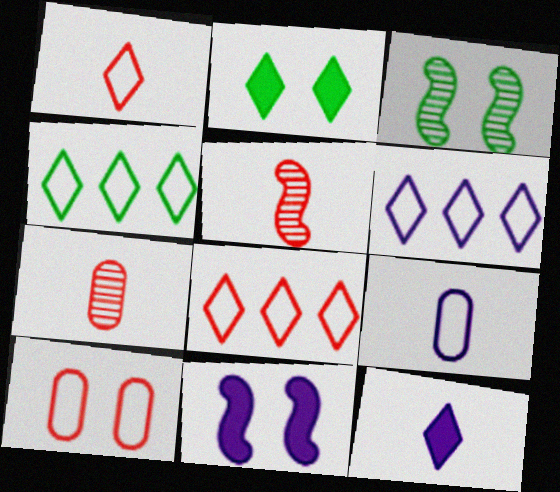[[4, 6, 8], 
[4, 7, 11]]